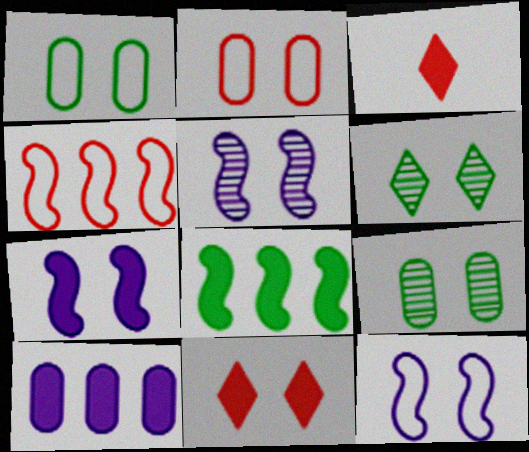[[1, 5, 11], 
[2, 6, 7], 
[5, 7, 12], 
[9, 11, 12]]